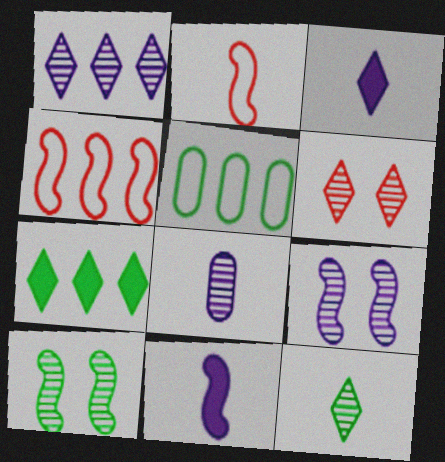[[1, 6, 12], 
[1, 8, 9], 
[4, 10, 11], 
[5, 6, 11]]